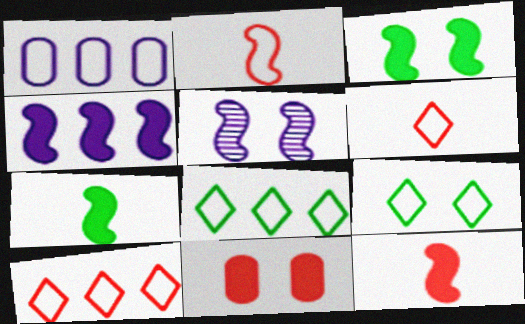[[1, 2, 9], 
[3, 4, 12], 
[5, 9, 11]]